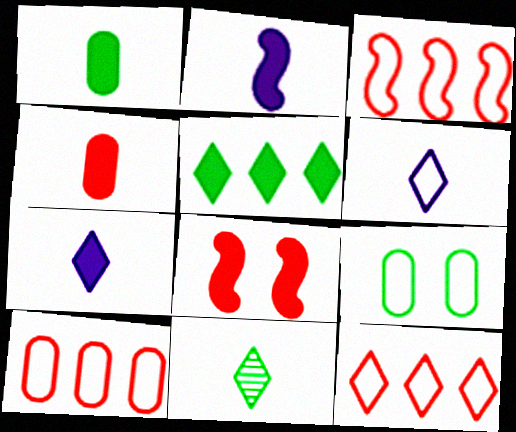[[3, 6, 9], 
[3, 10, 12]]